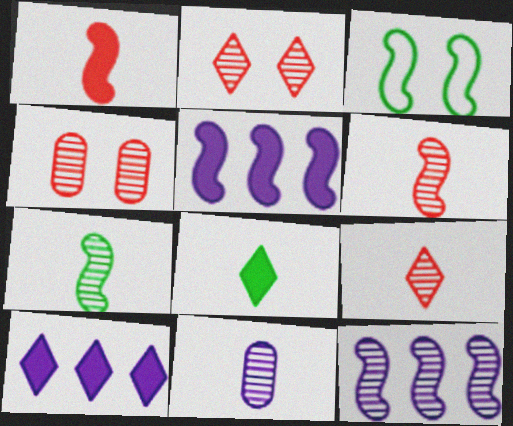[[1, 3, 12], 
[3, 5, 6], 
[7, 9, 11]]